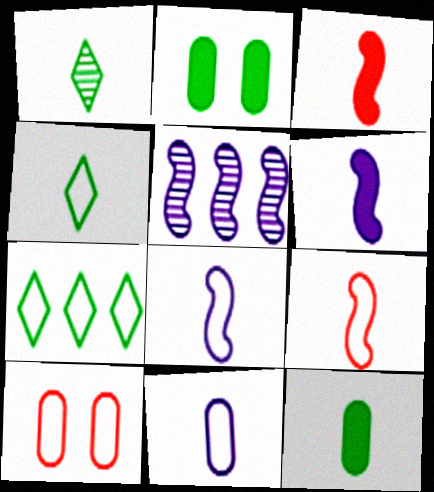[[1, 3, 11], 
[4, 9, 11], 
[7, 8, 10]]